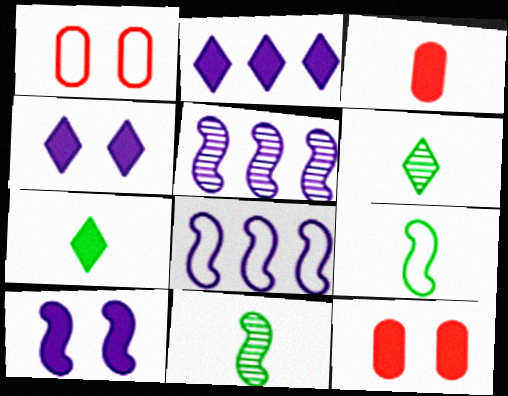[[1, 2, 11], 
[1, 5, 7], 
[6, 8, 12]]